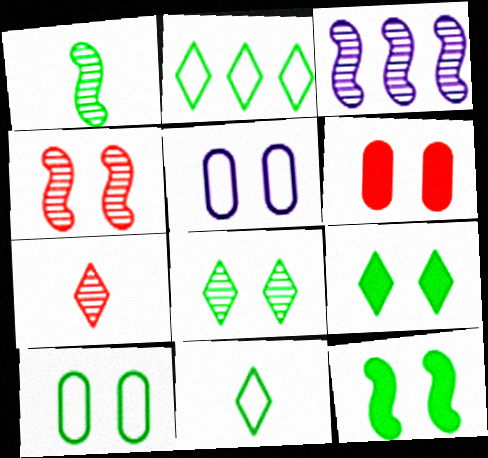[[1, 3, 4], 
[3, 6, 11], 
[4, 5, 9], 
[8, 10, 12]]